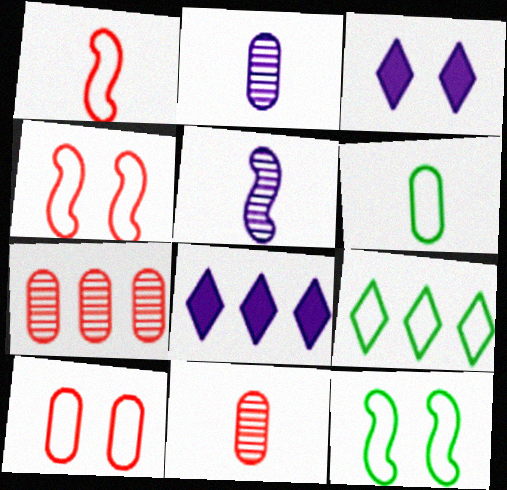[[6, 9, 12], 
[8, 11, 12]]